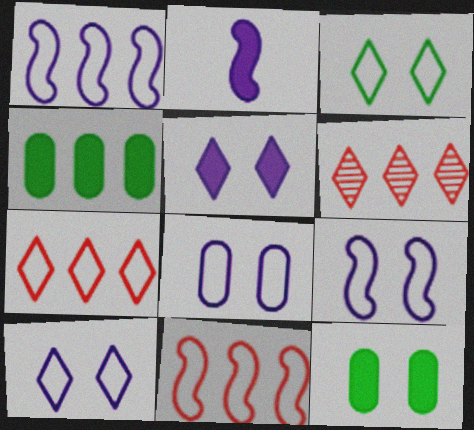[[1, 4, 6], 
[8, 9, 10]]